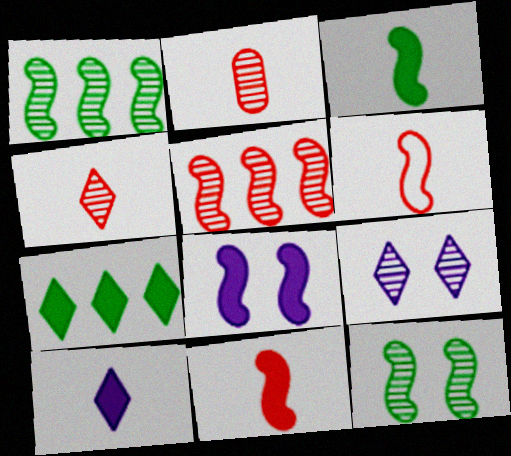[[1, 2, 9], 
[1, 6, 8]]